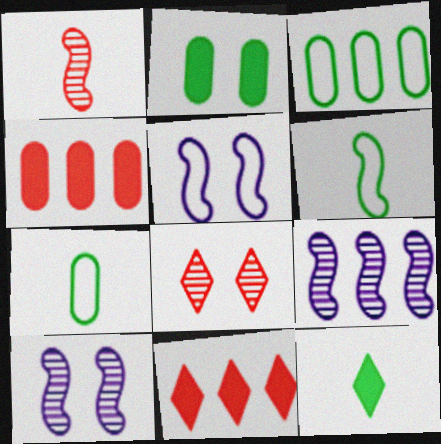[[2, 5, 8], 
[3, 9, 11], 
[7, 10, 11]]